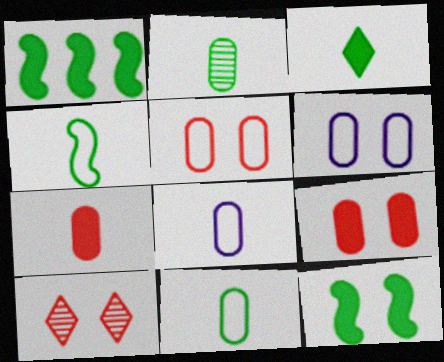[[1, 8, 10], 
[2, 3, 4], 
[2, 7, 8], 
[6, 10, 12]]